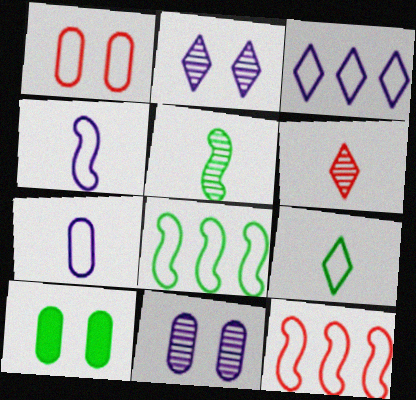[[1, 10, 11]]